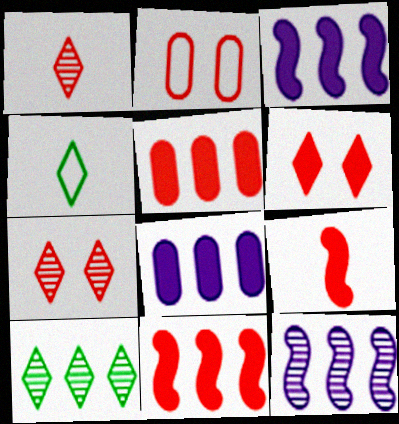[[1, 2, 11], 
[5, 6, 9]]